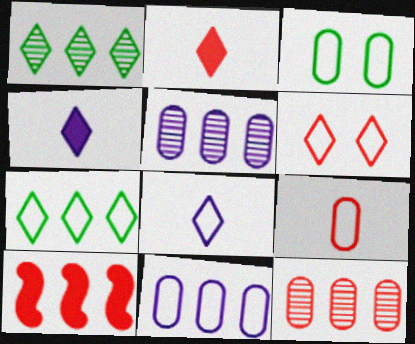[[1, 4, 6], 
[1, 10, 11], 
[3, 9, 11], 
[5, 7, 10], 
[6, 7, 8]]